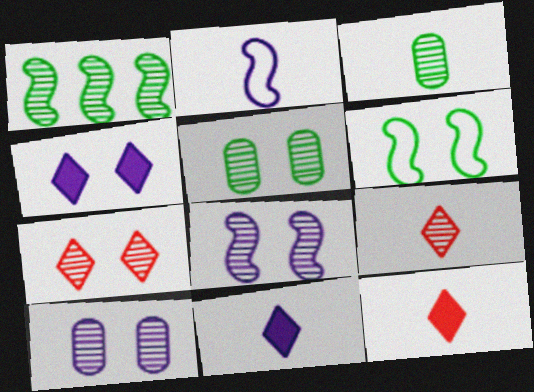[[1, 9, 10], 
[2, 3, 12], 
[5, 7, 8]]